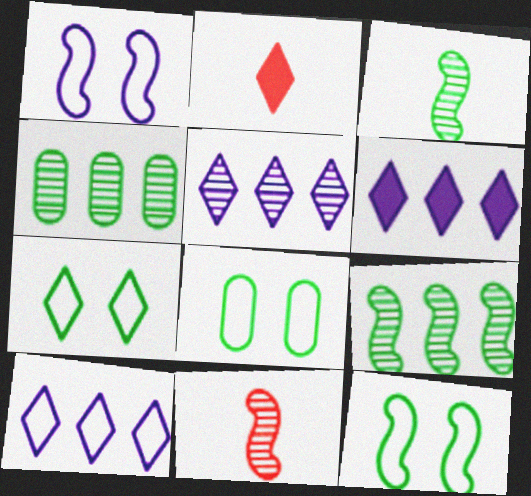[[1, 2, 4], 
[2, 5, 7], 
[5, 6, 10], 
[6, 8, 11], 
[7, 8, 12]]